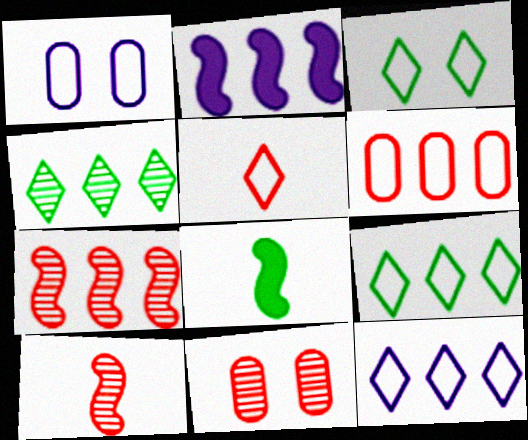[[2, 4, 6], 
[3, 5, 12], 
[8, 11, 12]]